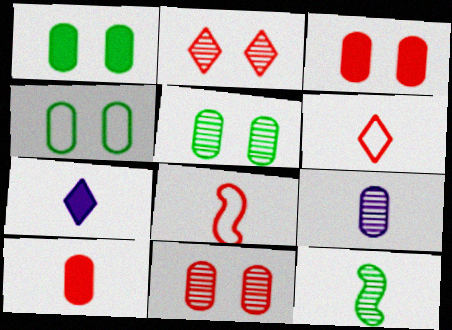[[1, 4, 5]]